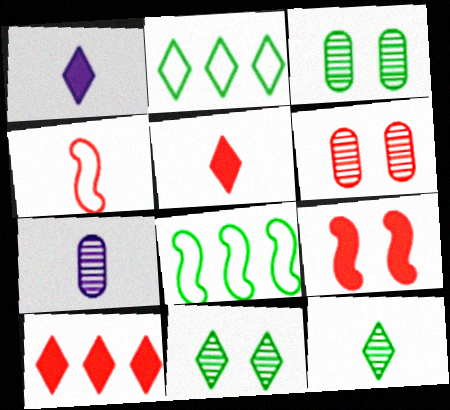[[1, 6, 8], 
[2, 7, 9], 
[4, 6, 10]]